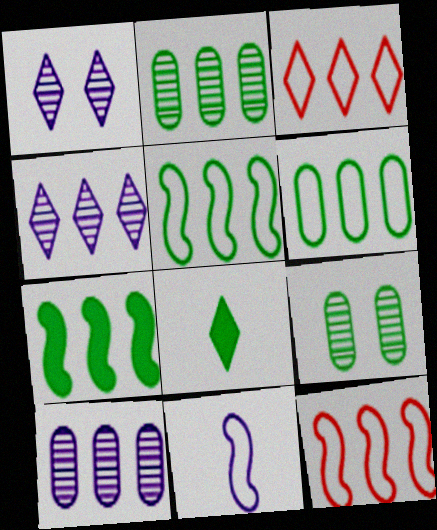[[1, 3, 8], 
[3, 7, 10], 
[5, 8, 9]]